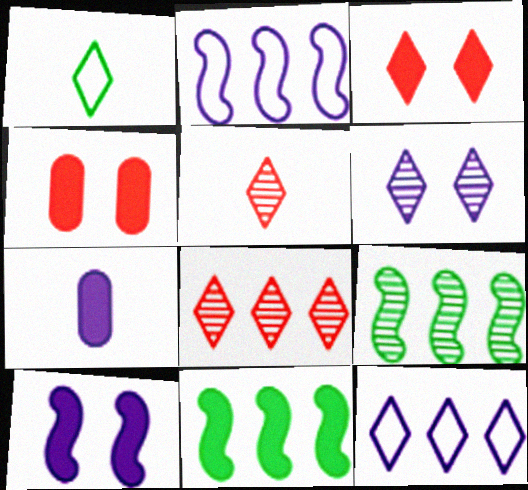[[2, 6, 7], 
[3, 7, 11]]